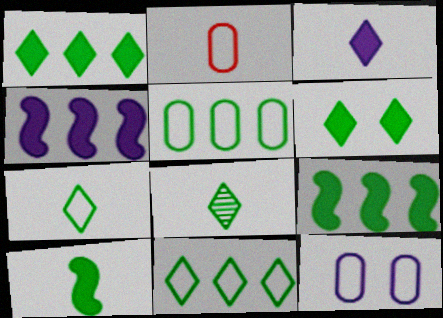[[2, 5, 12], 
[6, 8, 11]]